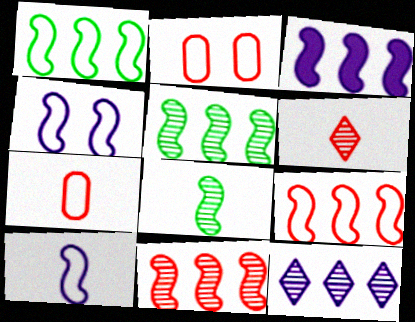[[1, 3, 11], 
[3, 5, 9]]